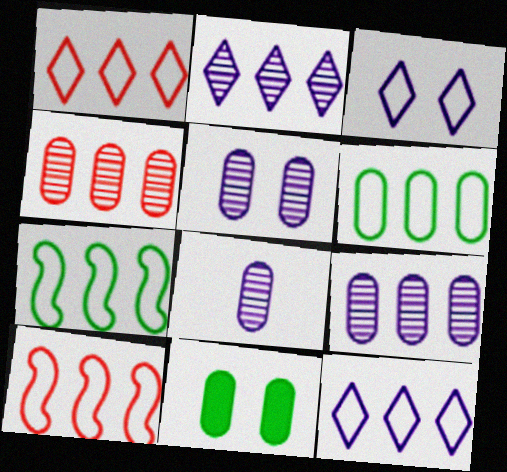[[5, 8, 9], 
[6, 10, 12]]